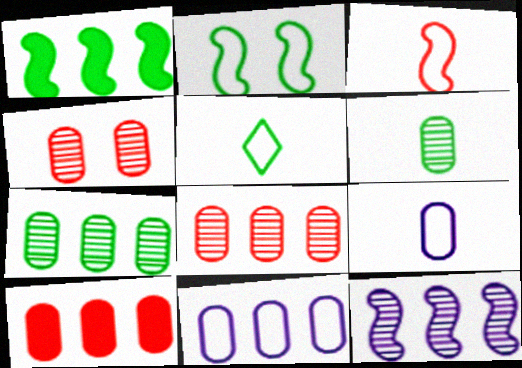[[3, 5, 9], 
[7, 10, 11]]